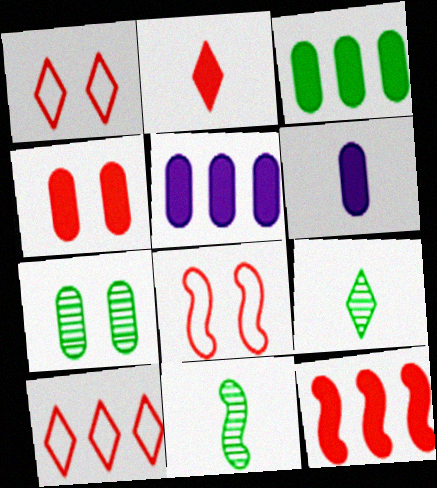[[1, 5, 11], 
[2, 4, 12], 
[3, 4, 6], 
[5, 8, 9]]